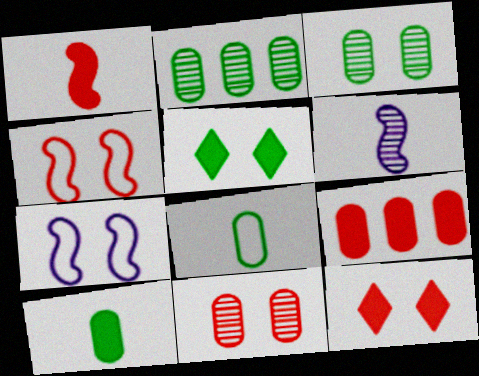[[1, 9, 12], 
[3, 7, 12], 
[4, 11, 12], 
[5, 7, 11]]